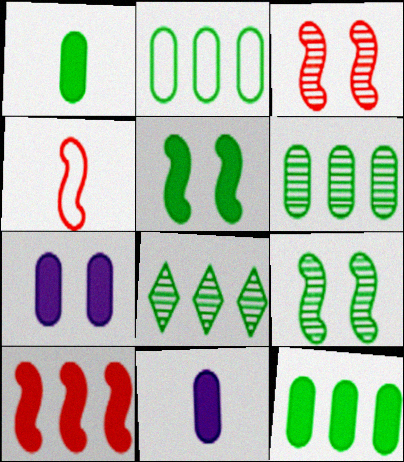[[2, 6, 12], 
[3, 4, 10], 
[4, 7, 8]]